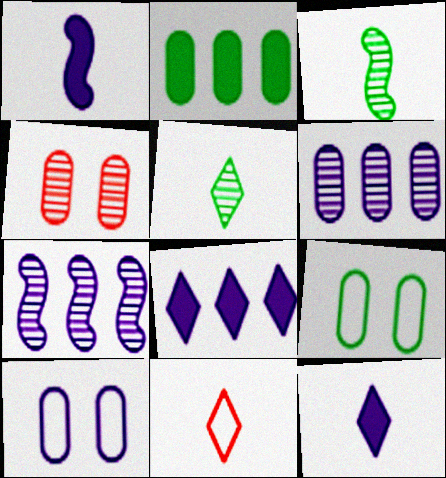[[4, 5, 7], 
[5, 11, 12], 
[7, 10, 12]]